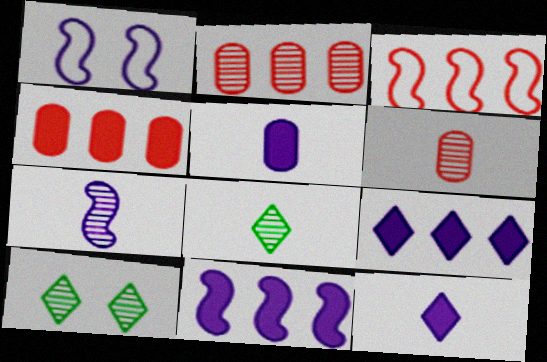[[1, 4, 8], 
[1, 7, 11], 
[2, 7, 10], 
[3, 5, 10], 
[6, 7, 8]]